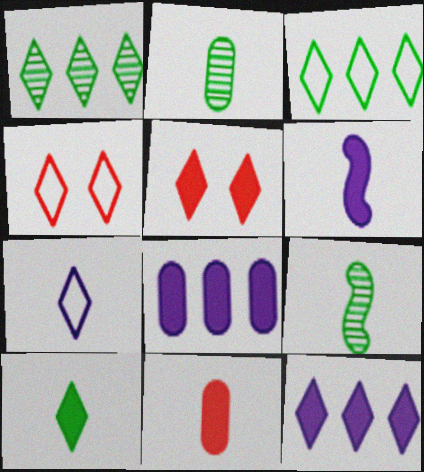[[1, 5, 7], 
[3, 4, 7], 
[4, 8, 9], 
[5, 10, 12], 
[6, 10, 11], 
[7, 9, 11]]